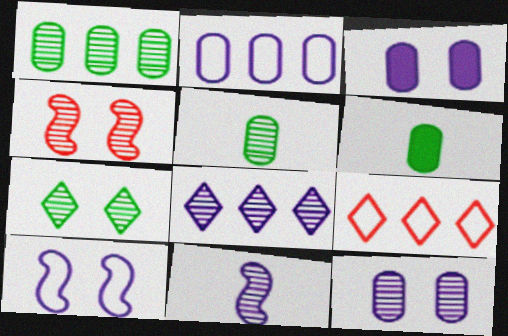[[4, 5, 8], 
[4, 7, 12], 
[8, 11, 12]]